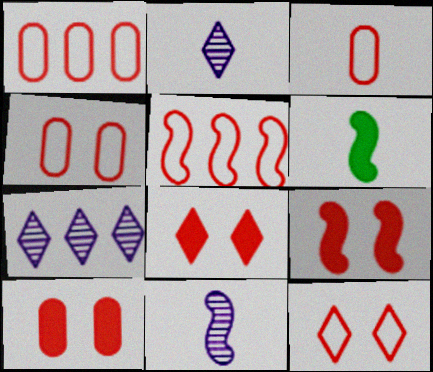[[1, 3, 4], 
[2, 3, 6], 
[3, 5, 12], 
[4, 6, 7], 
[8, 9, 10]]